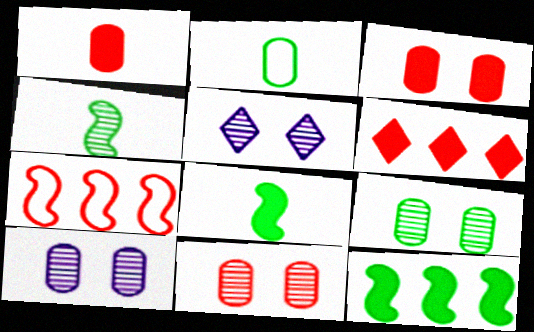[[9, 10, 11]]